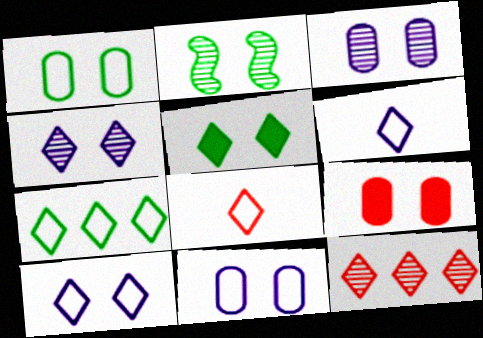[[1, 2, 5], 
[1, 3, 9], 
[2, 9, 10], 
[5, 6, 12], 
[7, 8, 10]]